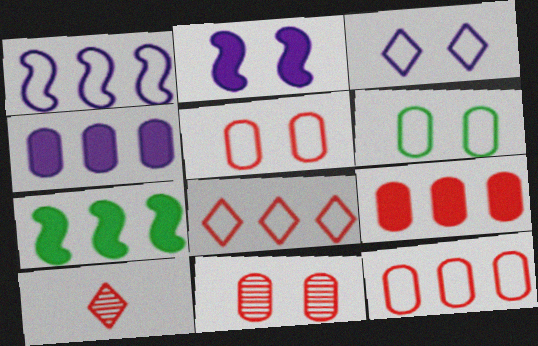[]